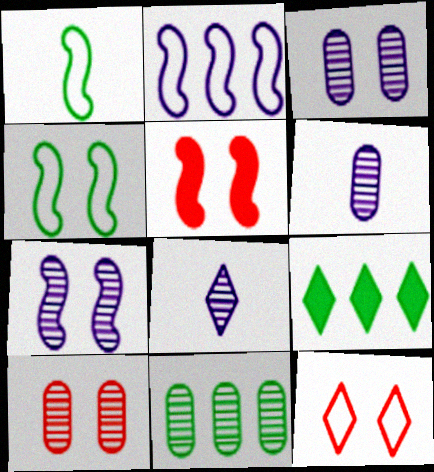[[4, 5, 7], 
[5, 10, 12], 
[6, 10, 11], 
[8, 9, 12]]